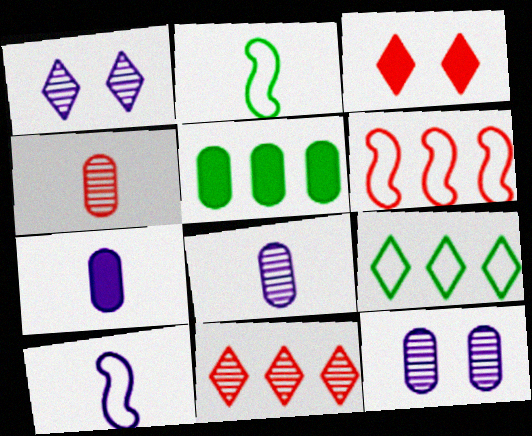[[3, 4, 6]]